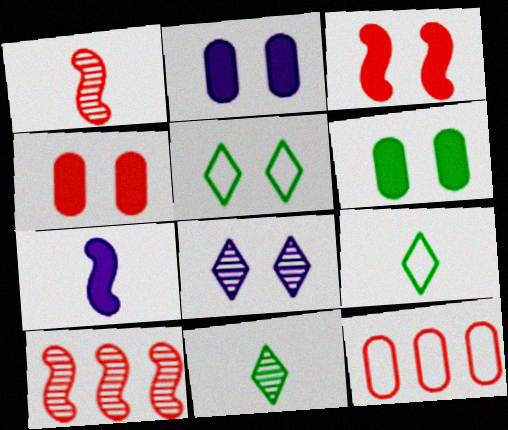[[2, 4, 6], 
[2, 9, 10]]